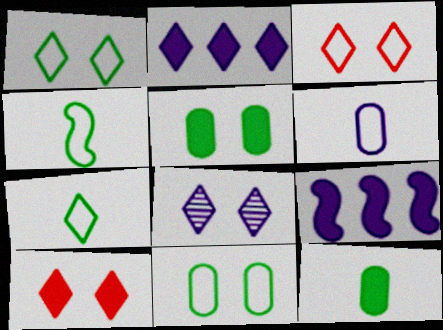[[1, 8, 10], 
[6, 8, 9], 
[9, 10, 12]]